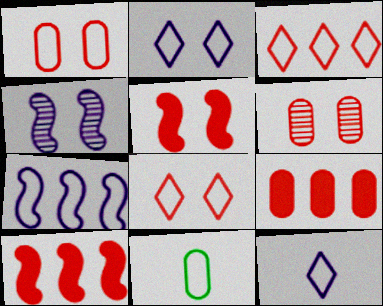[[5, 6, 8], 
[7, 8, 11]]